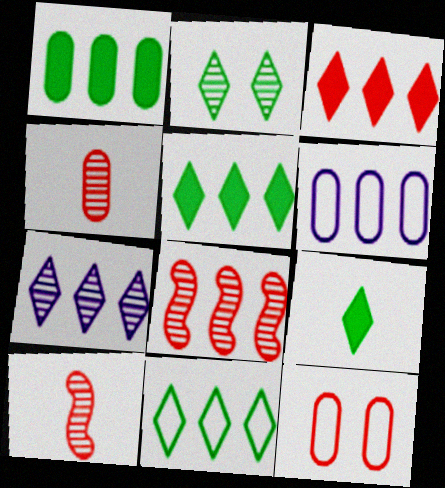[[2, 9, 11], 
[3, 7, 11], 
[3, 10, 12], 
[5, 6, 8]]